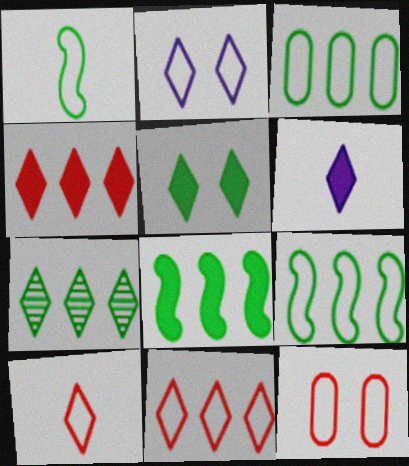[[3, 7, 8], 
[4, 5, 6]]